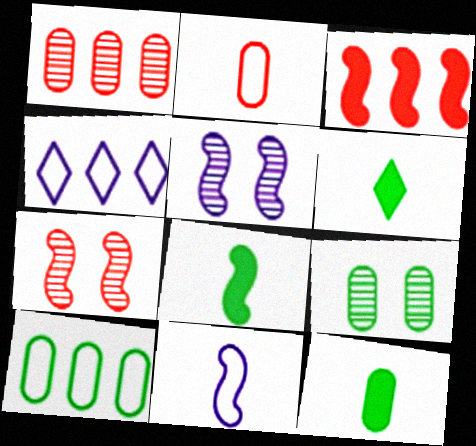[[4, 7, 12], 
[6, 8, 12], 
[9, 10, 12]]